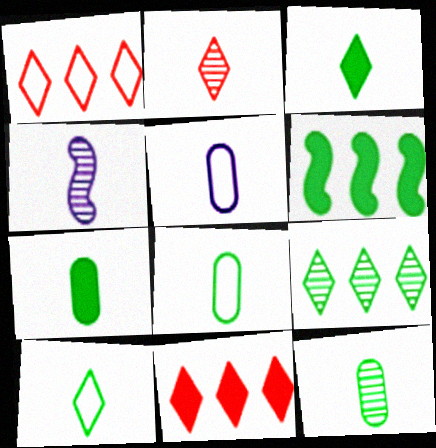[[2, 4, 12], 
[7, 8, 12]]